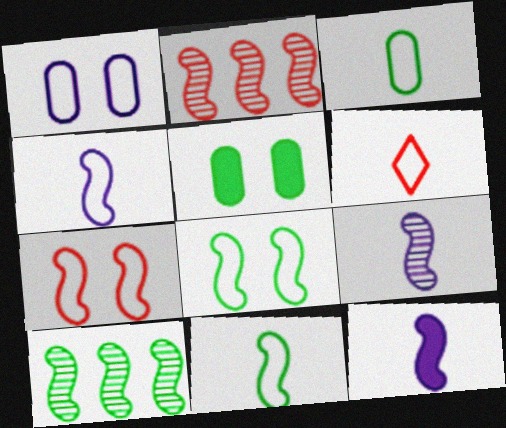[[2, 8, 12], 
[3, 4, 6], 
[4, 9, 12], 
[7, 10, 12]]